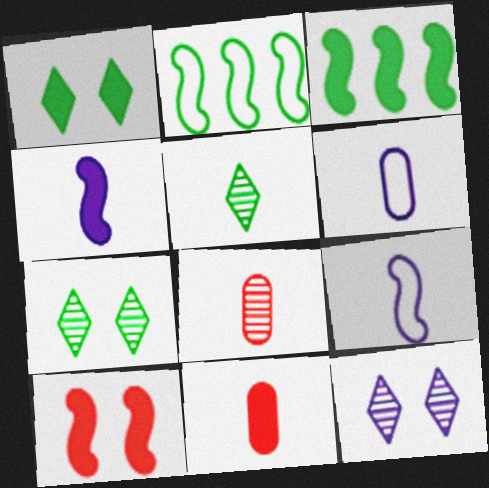[[2, 11, 12], 
[3, 4, 10], 
[5, 9, 11]]